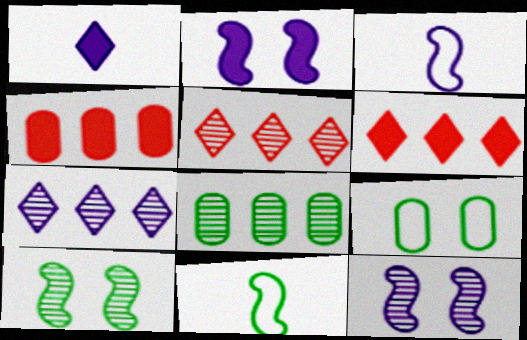[]